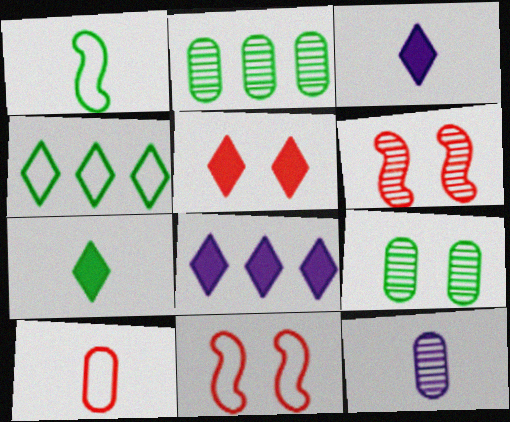[[2, 3, 11], 
[5, 7, 8]]